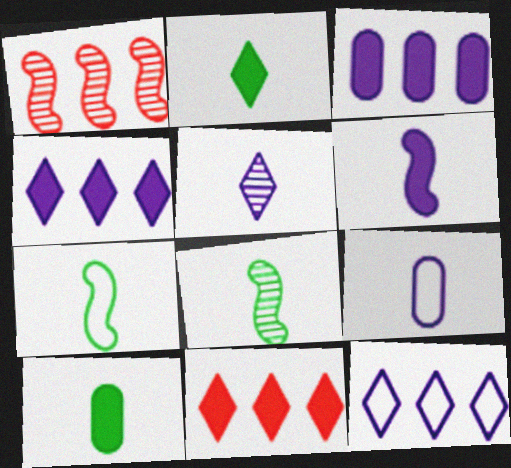[[5, 6, 9]]